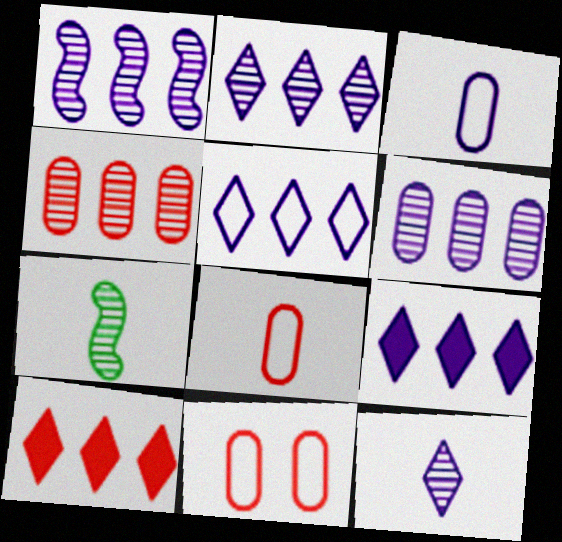[[1, 2, 6], 
[2, 5, 9], 
[7, 9, 11]]